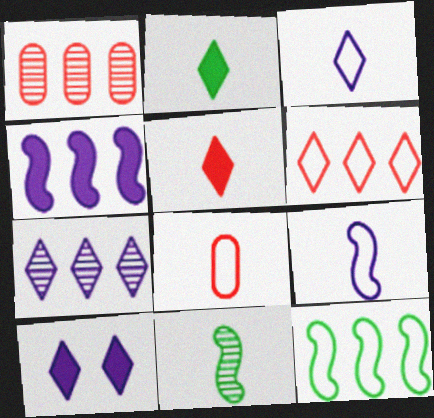[[3, 7, 10]]